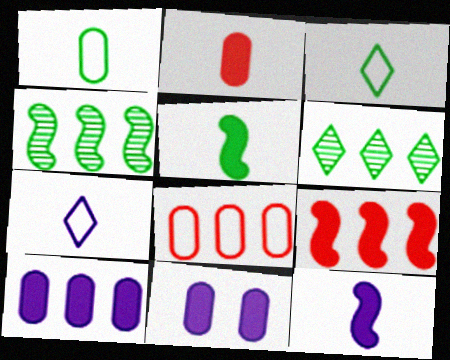[]